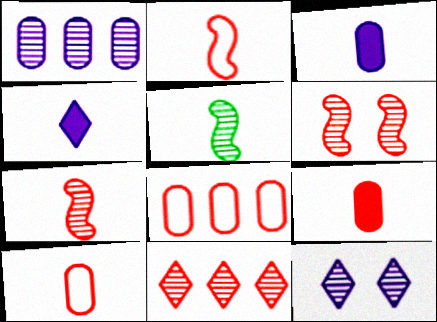[[4, 5, 10]]